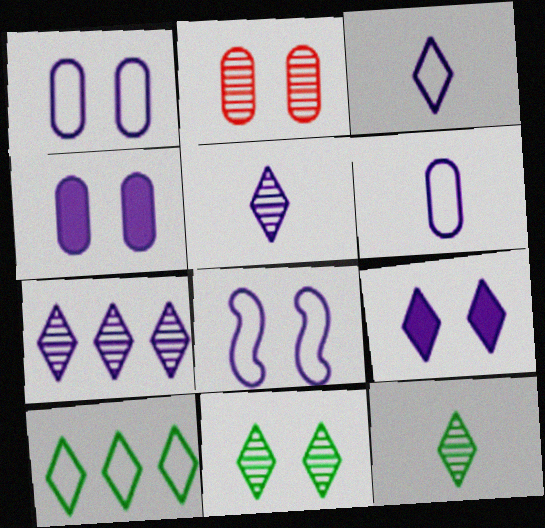[[3, 7, 9]]